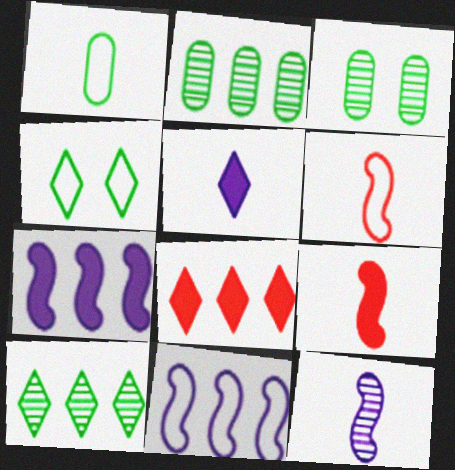[[2, 8, 11]]